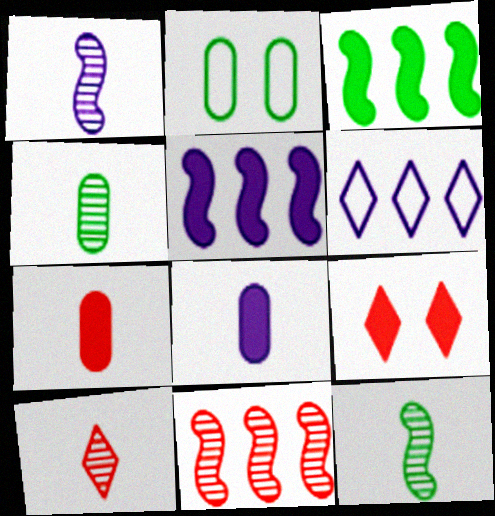[[1, 4, 10], 
[2, 5, 10], 
[3, 8, 9]]